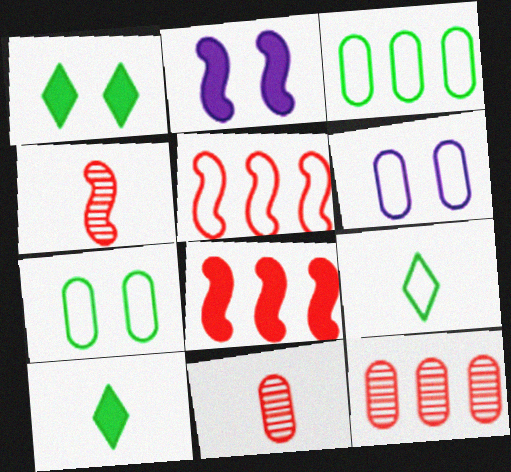[[2, 9, 12], 
[5, 6, 9]]